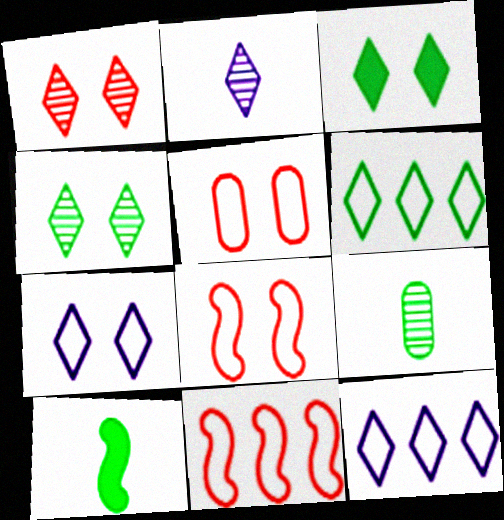[[1, 3, 7]]